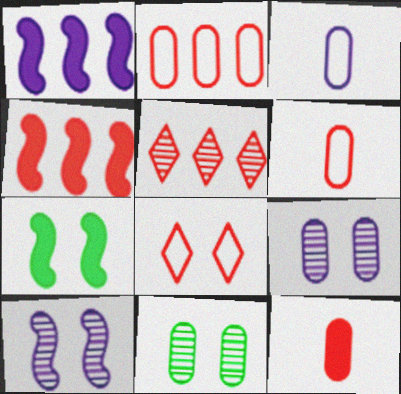[[2, 4, 5], 
[3, 5, 7], 
[7, 8, 9]]